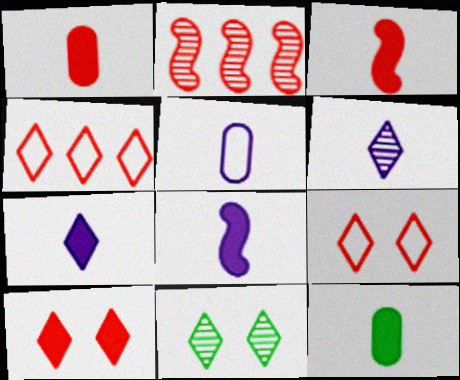[[1, 2, 9], 
[3, 7, 12], 
[4, 7, 11], 
[5, 6, 8]]